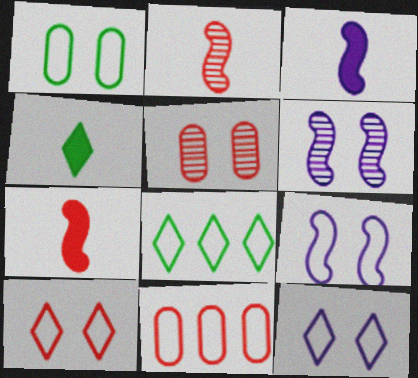[[1, 9, 10], 
[3, 5, 8], 
[4, 6, 11]]